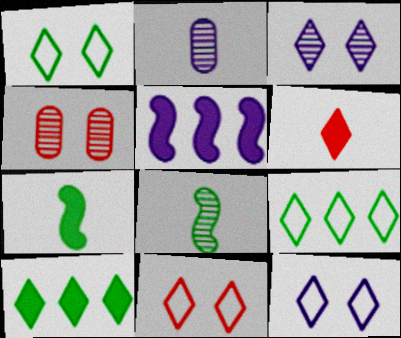[[1, 11, 12], 
[2, 5, 12], 
[3, 6, 9]]